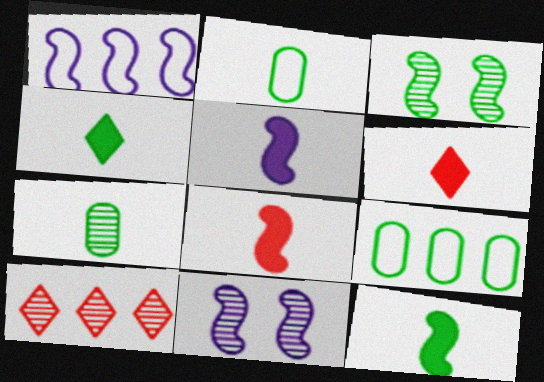[[1, 3, 8], 
[1, 5, 11], 
[3, 4, 9], 
[5, 8, 12], 
[6, 9, 11], 
[7, 10, 11]]